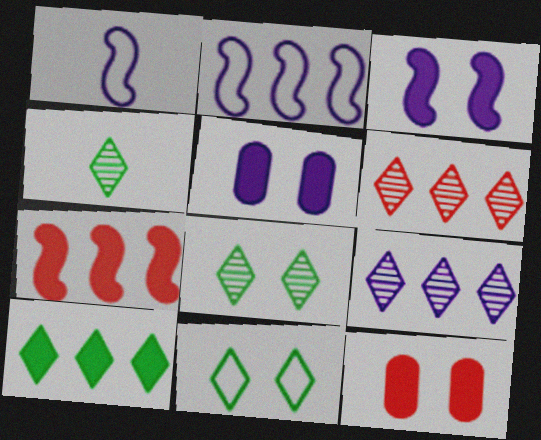[[1, 5, 9], 
[2, 4, 12], 
[4, 10, 11]]